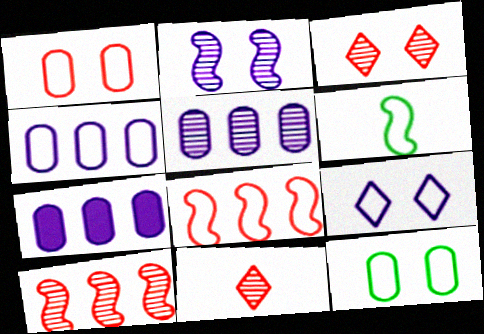[[3, 6, 7], 
[4, 5, 7]]